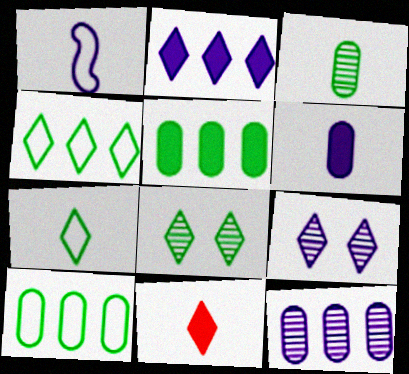[[1, 3, 11], 
[4, 9, 11]]